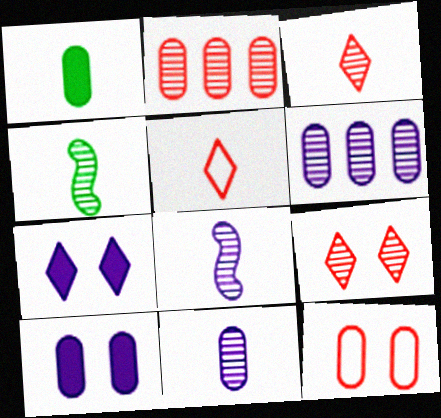[[1, 5, 8], 
[1, 6, 12], 
[3, 4, 11], 
[4, 6, 9]]